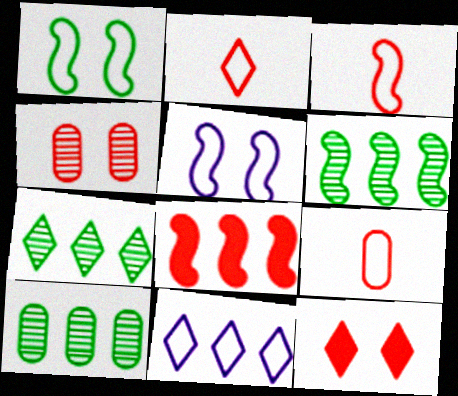[[1, 9, 11], 
[2, 3, 9], 
[2, 4, 8], 
[6, 7, 10], 
[8, 10, 11]]